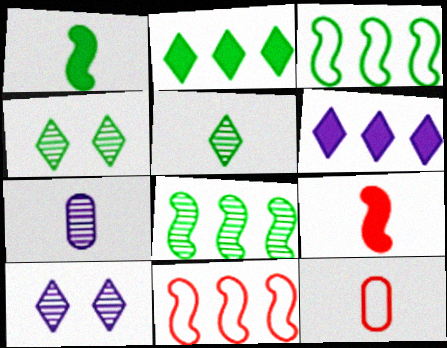[]